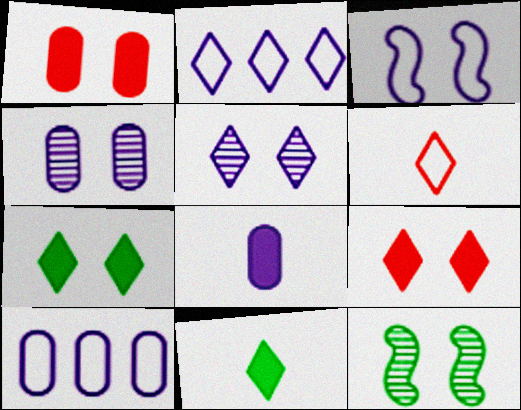[[4, 8, 10]]